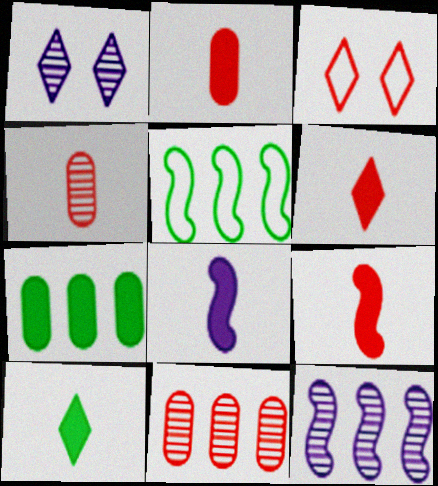[[1, 2, 5], 
[2, 6, 9], 
[2, 8, 10], 
[3, 9, 11]]